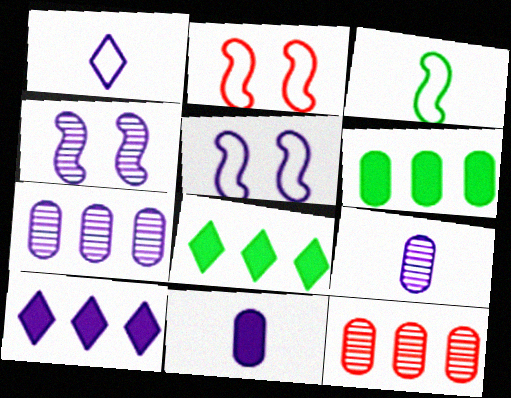[[2, 8, 9], 
[5, 9, 10]]